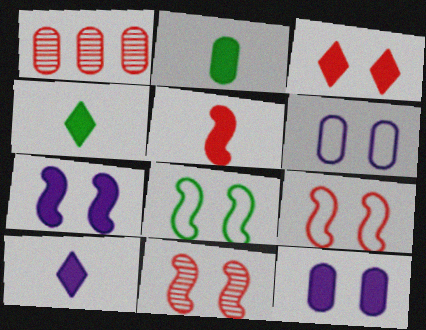[[1, 2, 6], 
[1, 8, 10], 
[2, 5, 10], 
[7, 8, 11]]